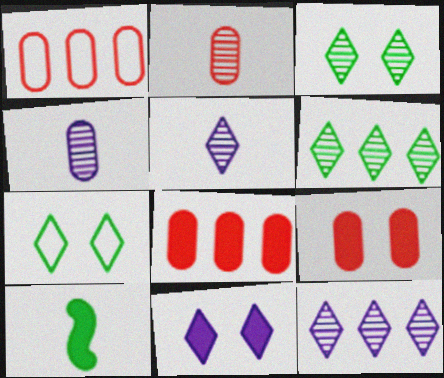[[1, 2, 9], 
[8, 10, 11]]